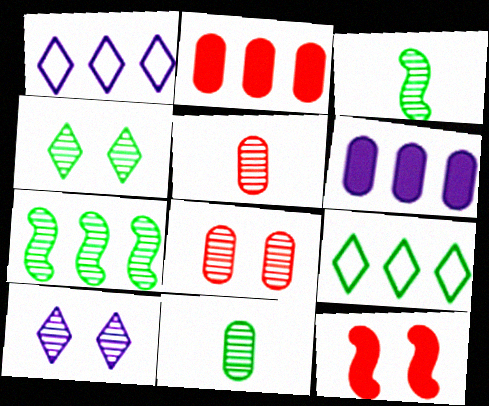[[1, 2, 7], 
[1, 11, 12], 
[4, 7, 11], 
[5, 7, 10]]